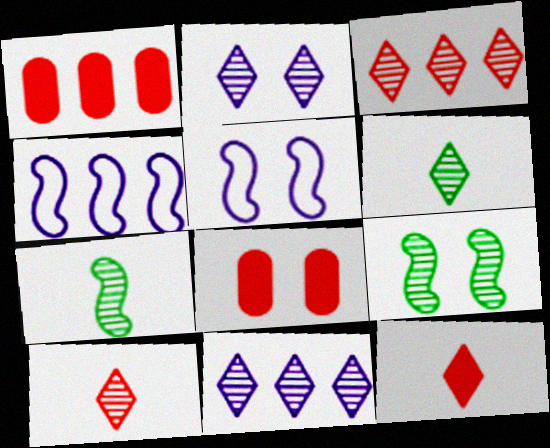[[1, 5, 6], 
[2, 3, 6], 
[4, 6, 8]]